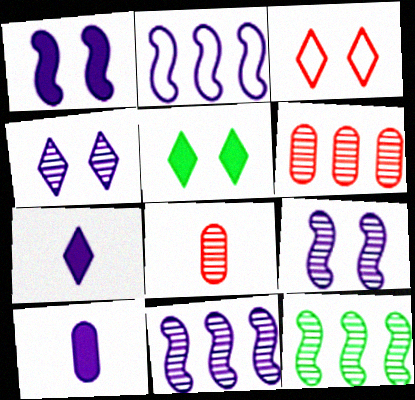[[2, 4, 10], 
[2, 5, 8], 
[3, 4, 5], 
[3, 10, 12], 
[4, 8, 12]]